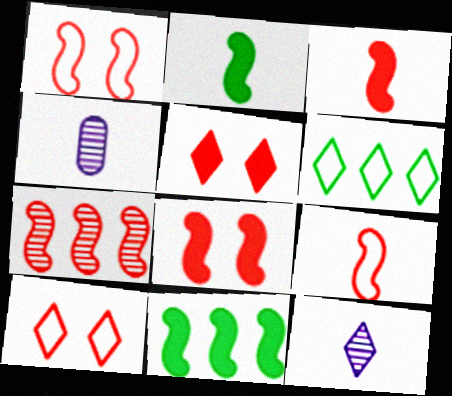[[1, 3, 7], 
[4, 6, 8], 
[4, 10, 11], 
[5, 6, 12], 
[7, 8, 9]]